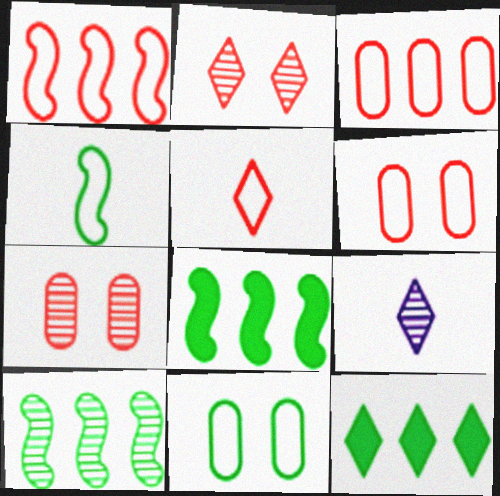[[1, 5, 6], 
[6, 8, 9], 
[7, 9, 10]]